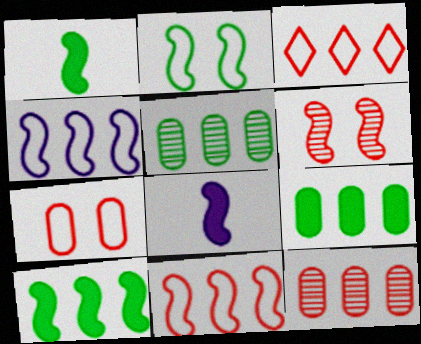[[1, 4, 6]]